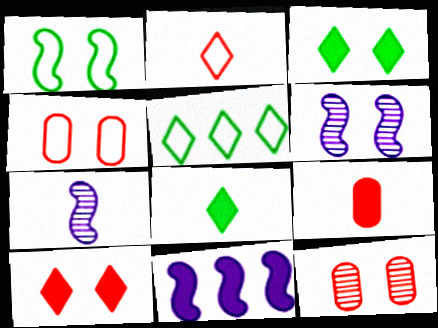[[3, 4, 6], 
[3, 9, 11], 
[5, 6, 9]]